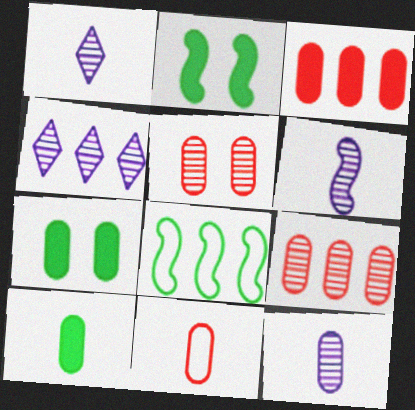[[1, 6, 12], 
[2, 4, 11], 
[3, 4, 8], 
[3, 5, 11], 
[10, 11, 12]]